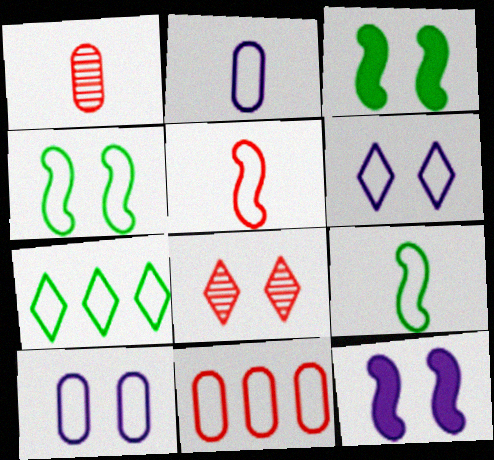[[1, 7, 12], 
[3, 8, 10], 
[5, 7, 10], 
[6, 9, 11]]